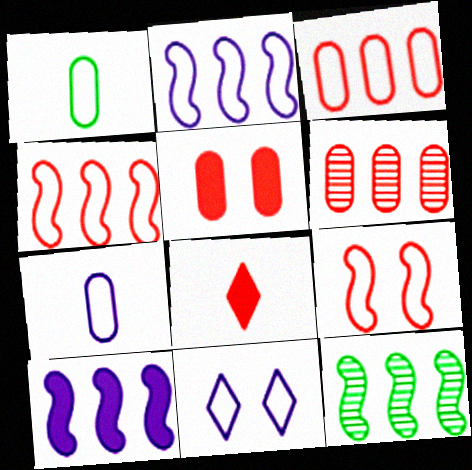[[1, 4, 11], 
[2, 7, 11], 
[4, 10, 12], 
[6, 8, 9]]